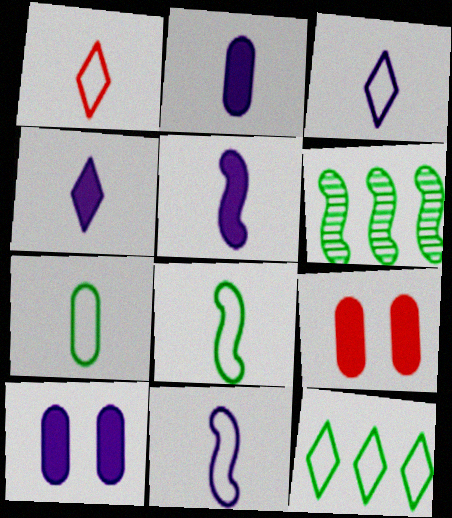[[1, 6, 10], 
[1, 7, 11], 
[2, 4, 5], 
[3, 6, 9]]